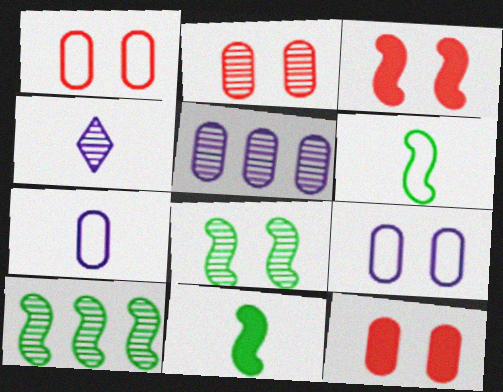[[1, 2, 12], 
[2, 4, 10]]